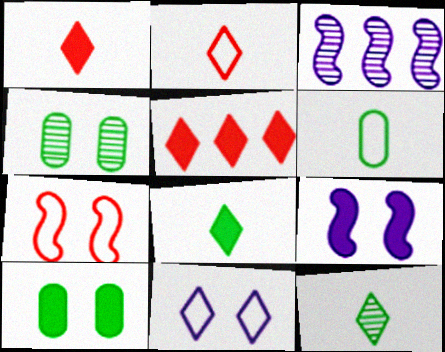[[2, 3, 10], 
[5, 11, 12]]